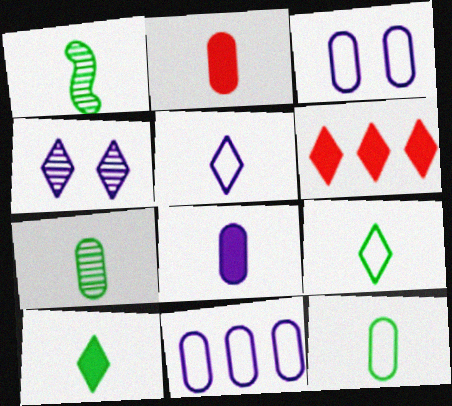[[1, 2, 5], 
[1, 3, 6], 
[1, 10, 12], 
[4, 6, 9]]